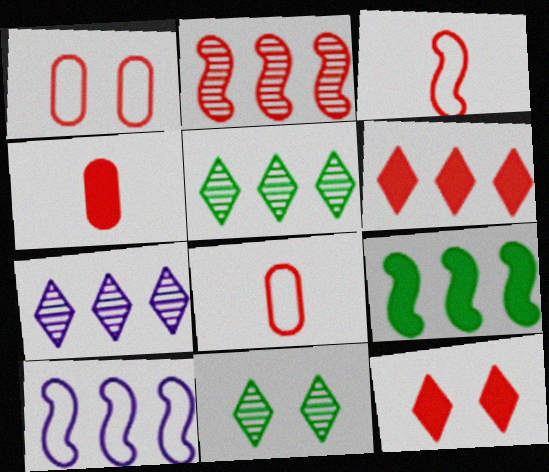[[2, 8, 12], 
[2, 9, 10], 
[4, 10, 11]]